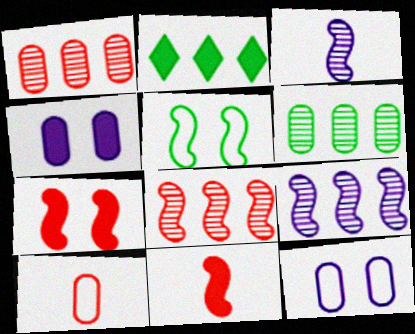[[2, 4, 11], 
[4, 6, 10], 
[5, 9, 11]]